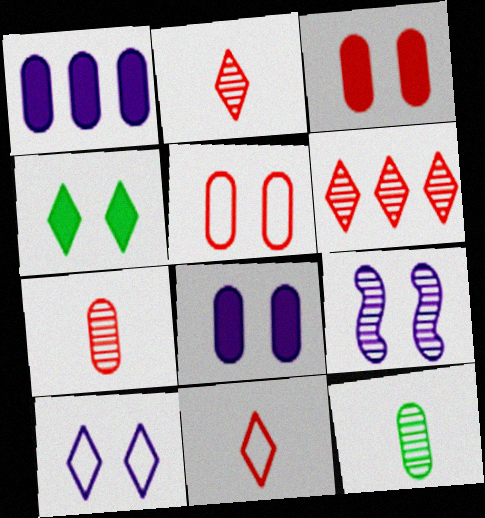[[1, 5, 12], 
[4, 5, 9], 
[6, 9, 12], 
[8, 9, 10]]